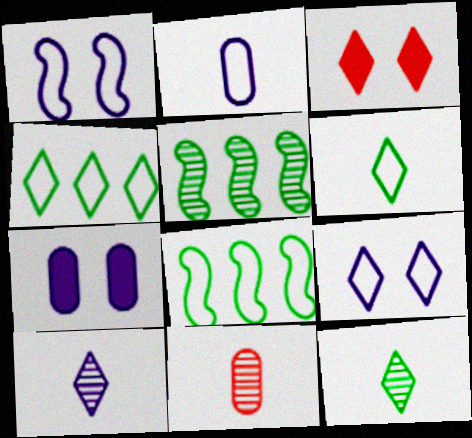[[2, 3, 5], 
[3, 4, 10]]